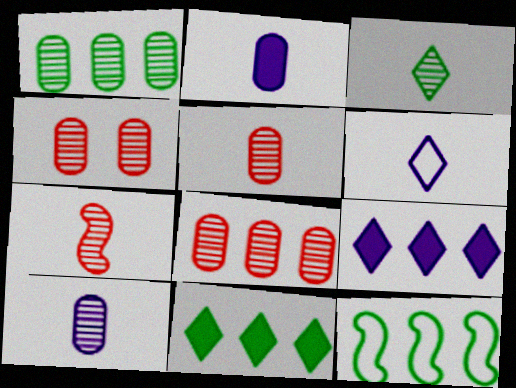[[1, 4, 10], 
[1, 11, 12], 
[3, 7, 10], 
[4, 5, 8], 
[8, 9, 12]]